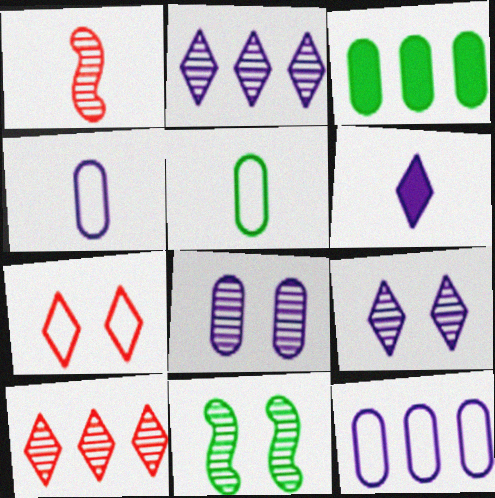[[1, 5, 6]]